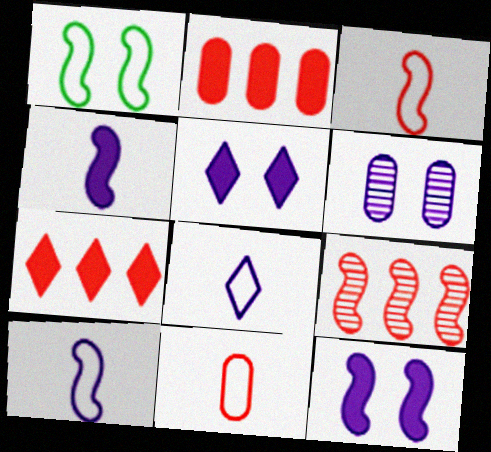[[1, 4, 9]]